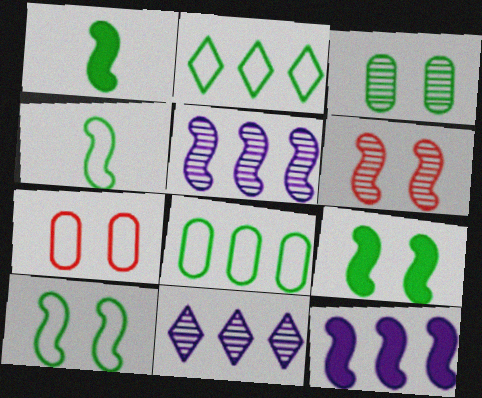[[1, 2, 3], 
[1, 7, 11], 
[4, 6, 12]]